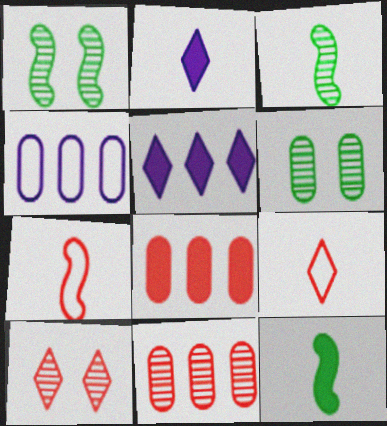[[4, 10, 12], 
[5, 6, 7], 
[7, 8, 10]]